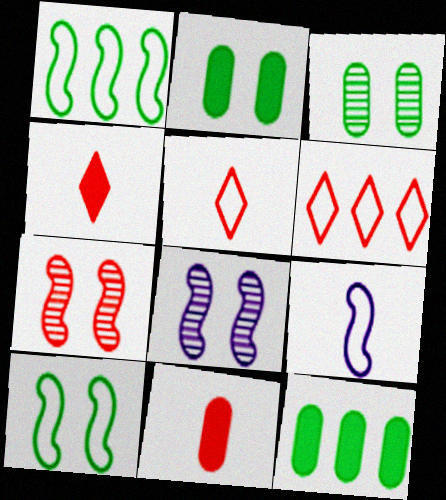[[5, 8, 12], 
[6, 7, 11]]